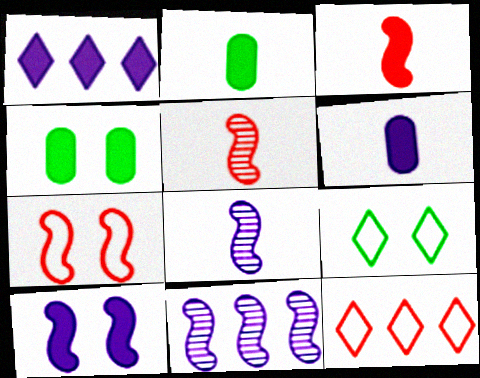[[1, 3, 4], 
[1, 6, 10], 
[4, 8, 12]]